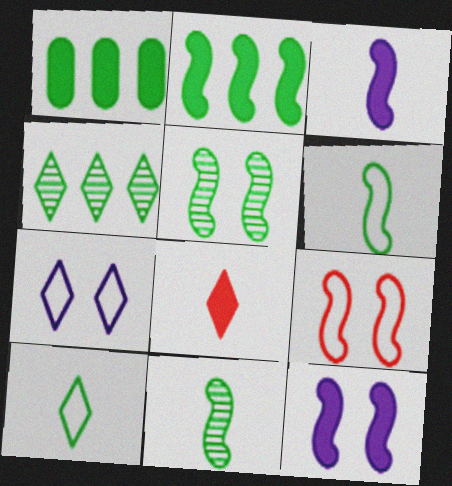[[1, 5, 10], 
[1, 8, 12], 
[2, 5, 6], 
[4, 7, 8], 
[5, 9, 12]]